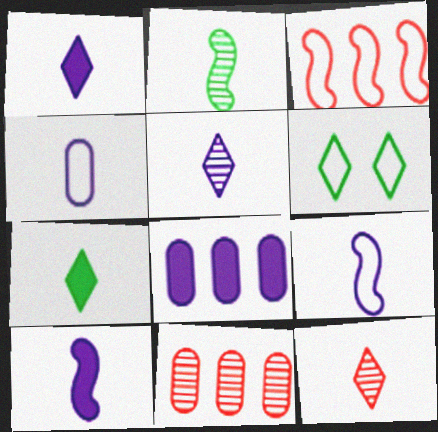[[3, 4, 6], 
[4, 5, 10], 
[6, 10, 11]]